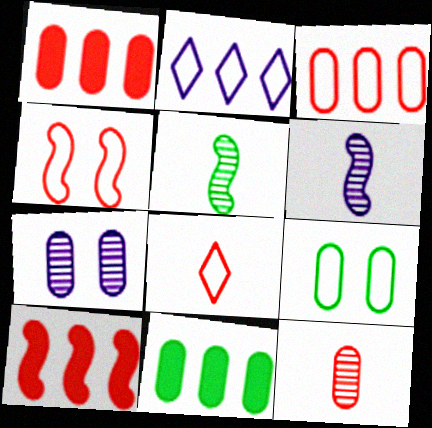[[3, 4, 8]]